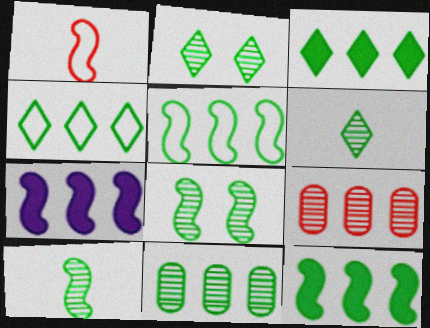[[1, 7, 8], 
[2, 10, 11], 
[3, 5, 11], 
[4, 7, 9], 
[4, 11, 12], 
[6, 8, 11]]